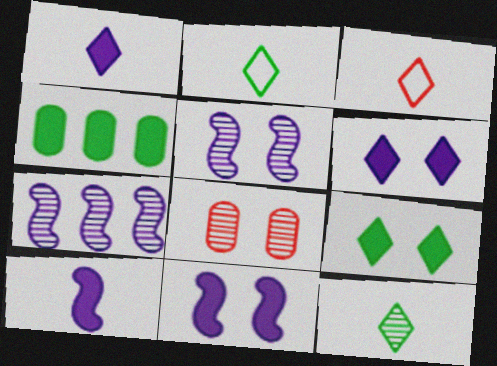[[1, 3, 12], 
[3, 4, 5], 
[7, 8, 12]]